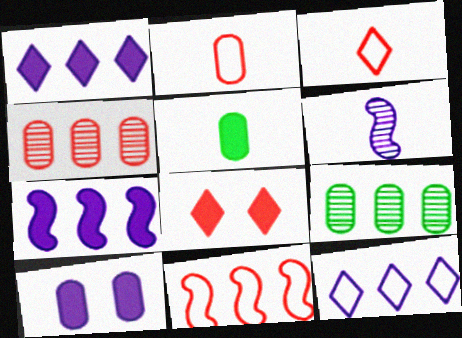[[1, 9, 11], 
[2, 9, 10], 
[3, 5, 6], 
[5, 7, 8], 
[6, 10, 12]]